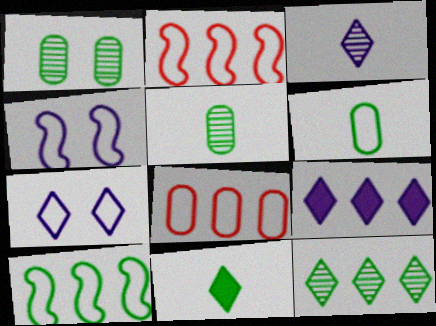[[1, 10, 11], 
[2, 6, 7], 
[3, 7, 9]]